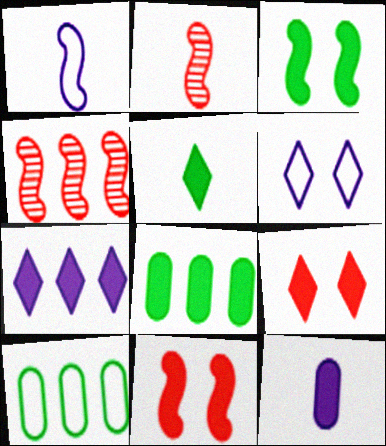[[1, 3, 4], 
[2, 6, 8], 
[3, 5, 8], 
[4, 7, 10], 
[5, 7, 9]]